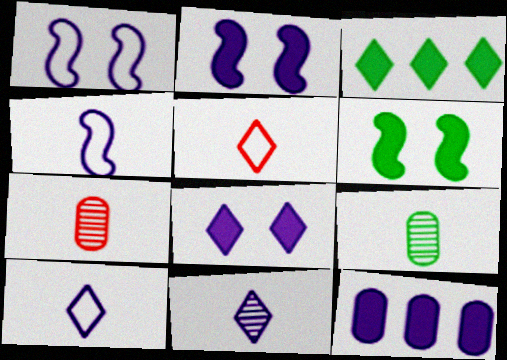[[1, 3, 7], 
[1, 11, 12]]